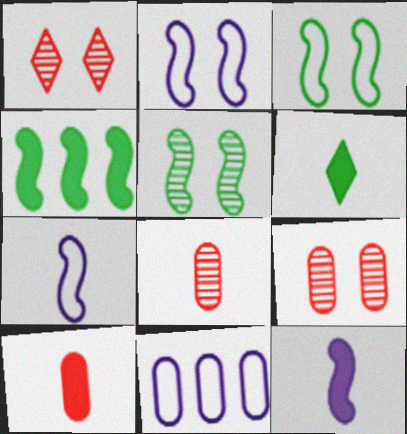[[6, 7, 8], 
[6, 10, 12]]